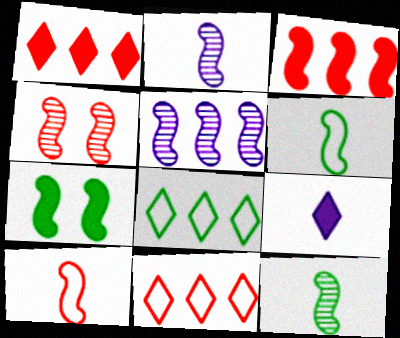[[3, 4, 10], 
[4, 5, 12], 
[5, 7, 10]]